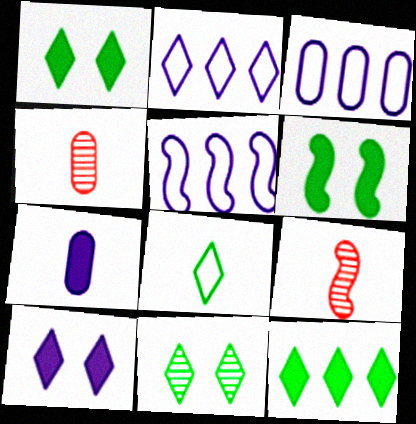[[1, 3, 9], 
[1, 4, 5], 
[2, 3, 5], 
[2, 4, 6], 
[5, 6, 9], 
[7, 8, 9], 
[8, 11, 12]]